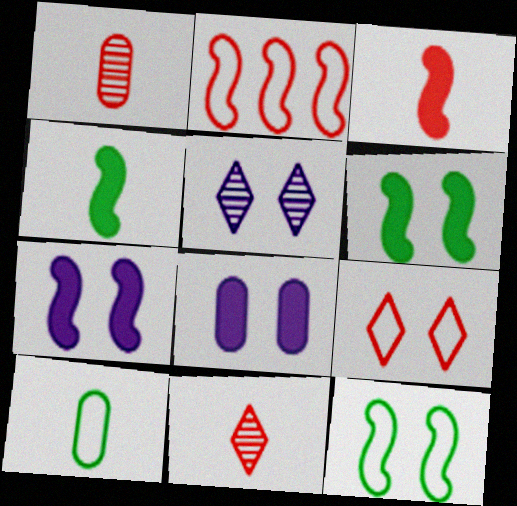[]